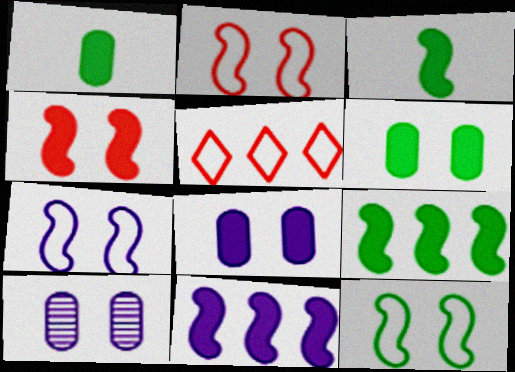[[2, 7, 12], 
[3, 4, 11], 
[3, 5, 10]]